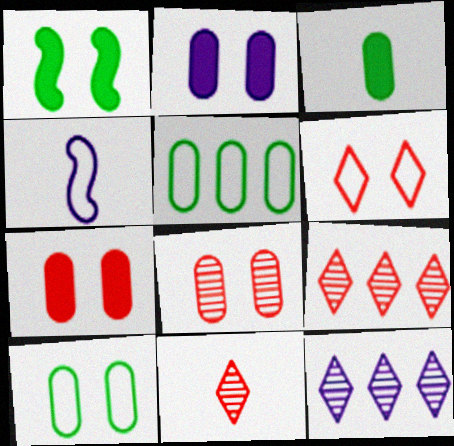[[2, 4, 12], 
[2, 8, 10], 
[3, 4, 11], 
[4, 5, 6]]